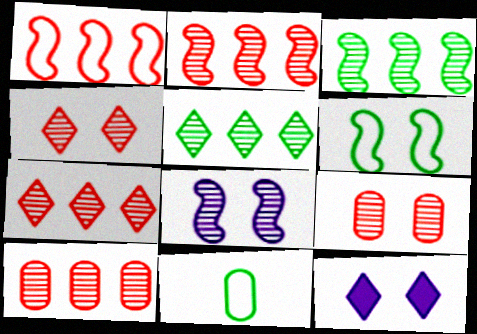[[2, 7, 10], 
[2, 11, 12], 
[6, 9, 12]]